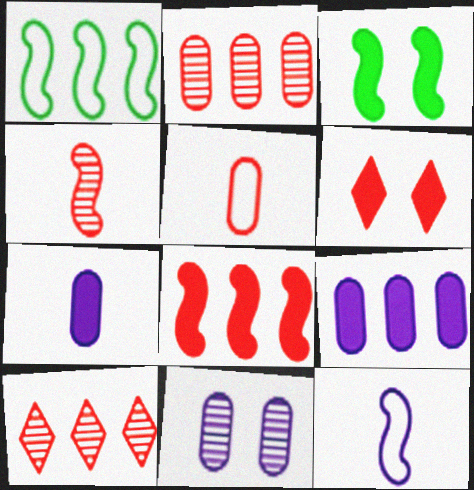[[1, 9, 10]]